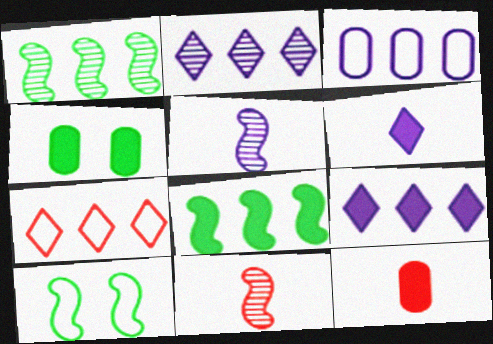[[2, 10, 12], 
[4, 5, 7]]